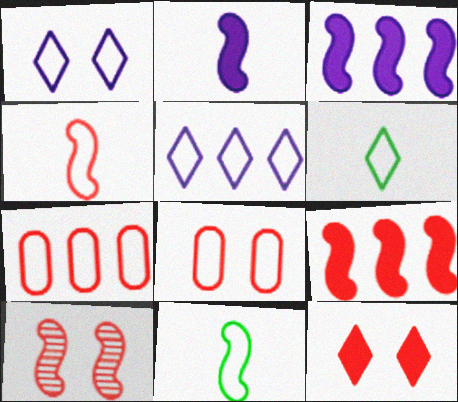[[1, 7, 11], 
[3, 10, 11], 
[4, 9, 10], 
[5, 8, 11], 
[8, 10, 12]]